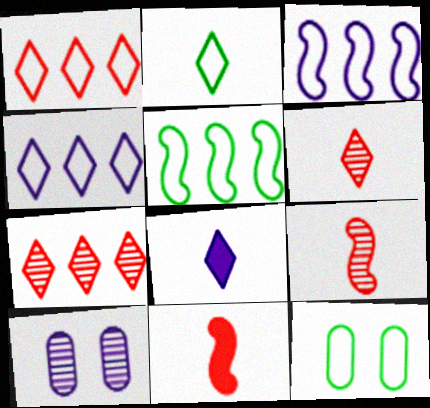[[2, 5, 12], 
[2, 6, 8], 
[3, 8, 10]]